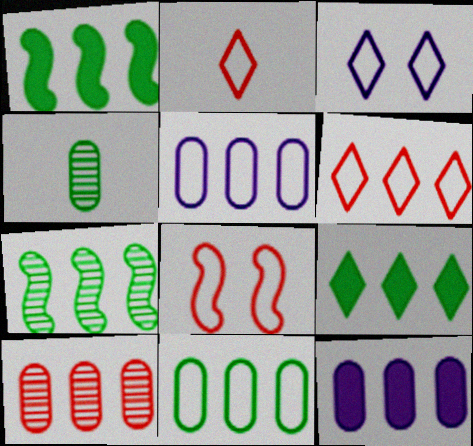[[6, 7, 12], 
[7, 9, 11], 
[10, 11, 12]]